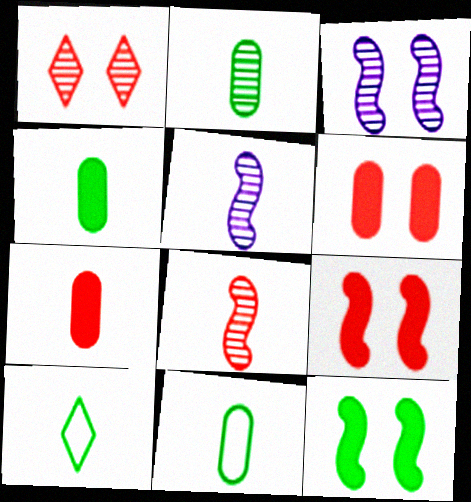[[2, 4, 11], 
[5, 7, 10]]